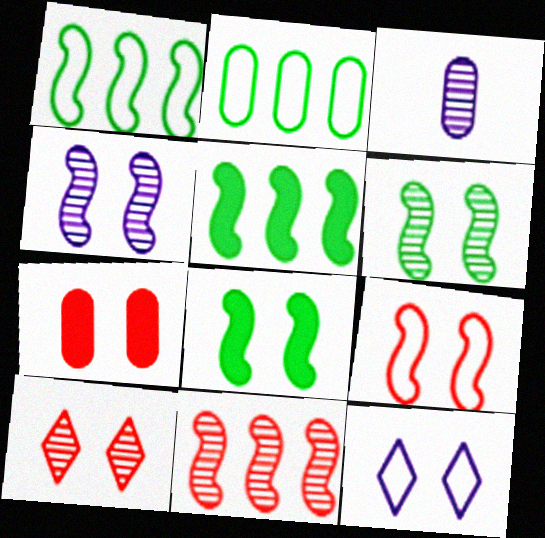[[2, 3, 7], 
[4, 8, 9], 
[6, 7, 12], 
[7, 9, 10]]